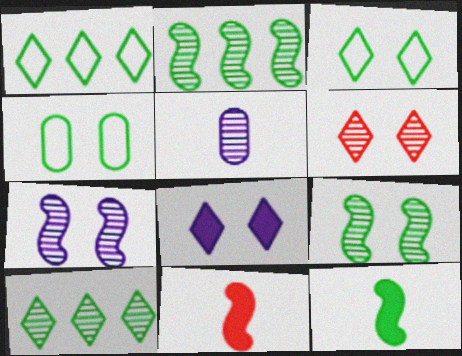[[2, 5, 6], 
[3, 6, 8], 
[4, 10, 12]]